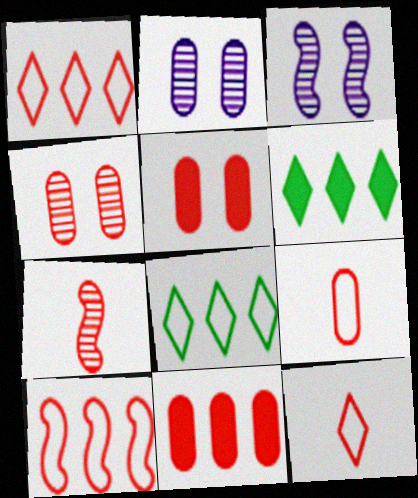[[1, 5, 7], 
[3, 6, 9], 
[4, 9, 11]]